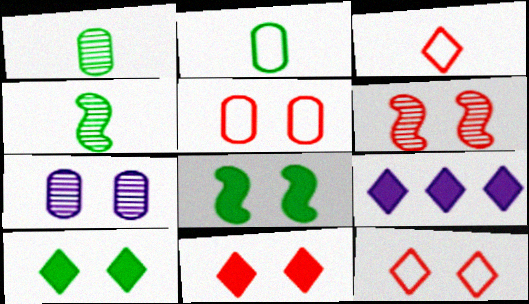[[2, 6, 9], 
[4, 5, 9], 
[5, 6, 11], 
[7, 8, 12]]